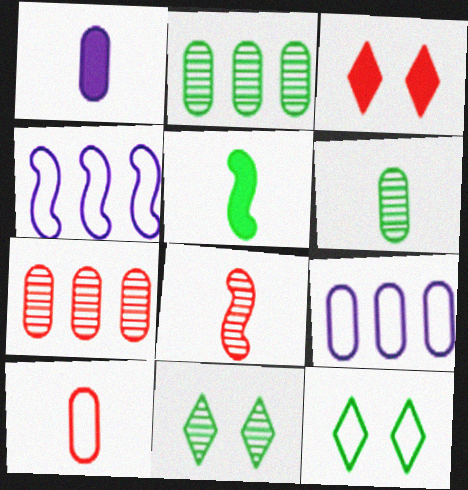[[1, 6, 10], 
[2, 5, 12], 
[3, 4, 6], 
[4, 10, 12]]